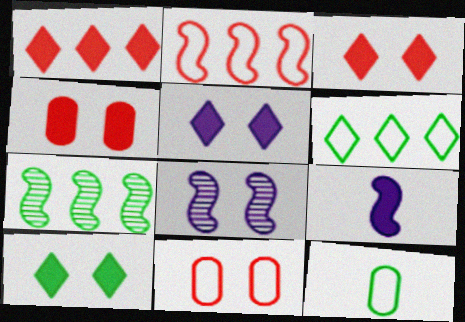[[1, 8, 12], 
[3, 5, 10], 
[7, 10, 12], 
[8, 10, 11]]